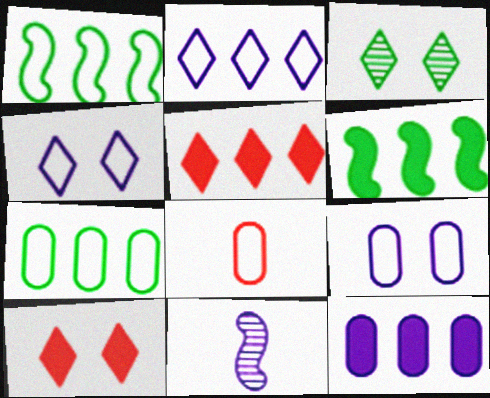[[1, 4, 8], 
[3, 4, 10], 
[4, 11, 12], 
[5, 6, 12], 
[7, 8, 9], 
[7, 10, 11]]